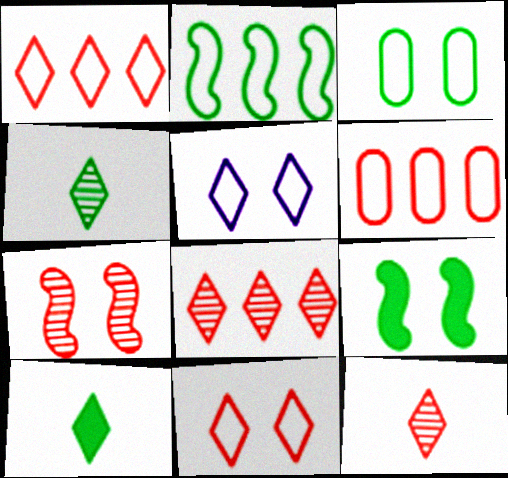[[5, 8, 10]]